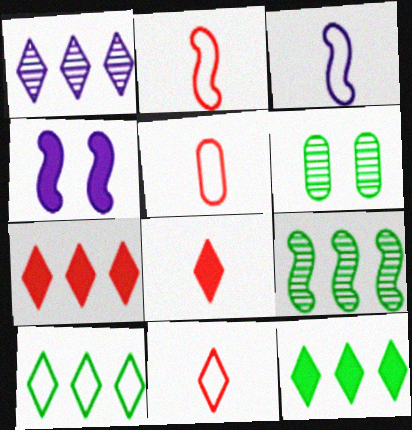[[1, 7, 10], 
[2, 4, 9], 
[2, 5, 11], 
[3, 6, 7]]